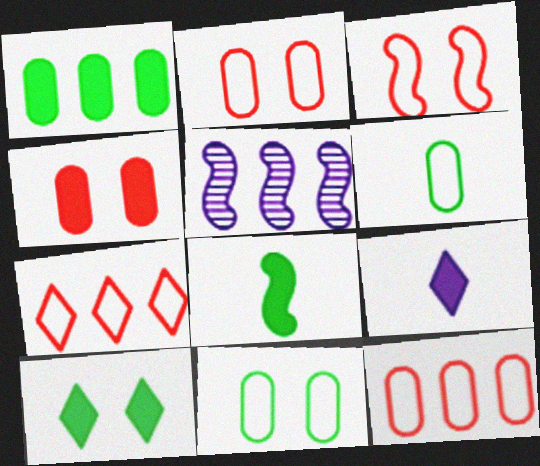[[1, 5, 7], 
[1, 8, 10], 
[3, 5, 8]]